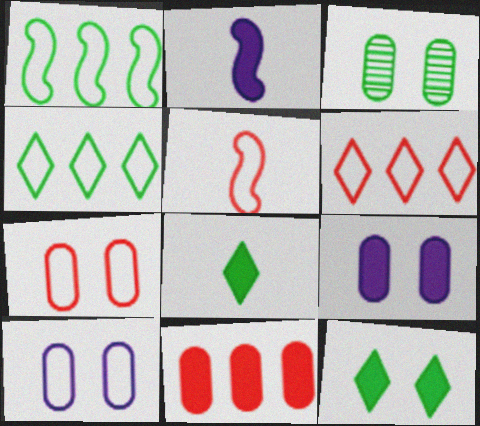[[1, 3, 8], 
[2, 3, 6], 
[2, 11, 12], 
[3, 7, 9], 
[4, 5, 10], 
[5, 6, 7]]